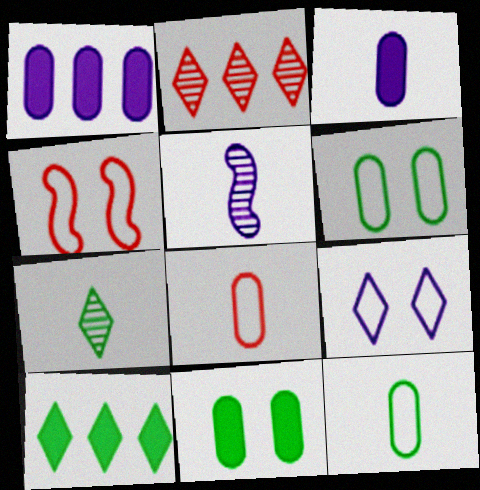[[1, 4, 7], 
[1, 5, 9], 
[4, 6, 9]]